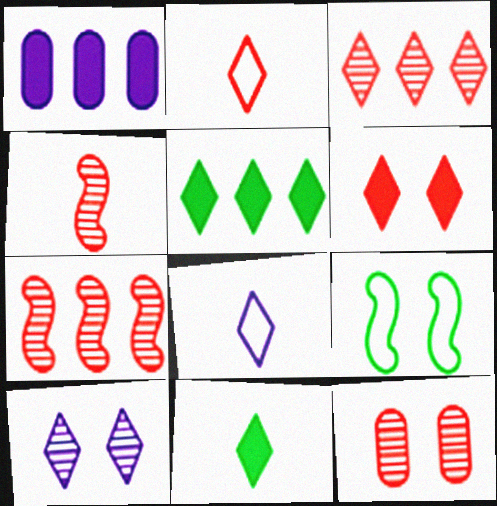[[2, 3, 6], 
[2, 5, 10], 
[3, 4, 12]]